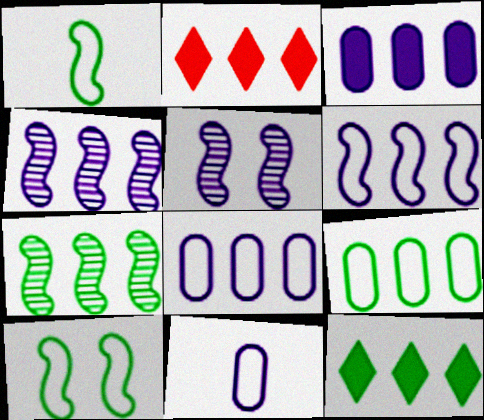[[2, 4, 9], 
[2, 7, 8], 
[7, 9, 12]]